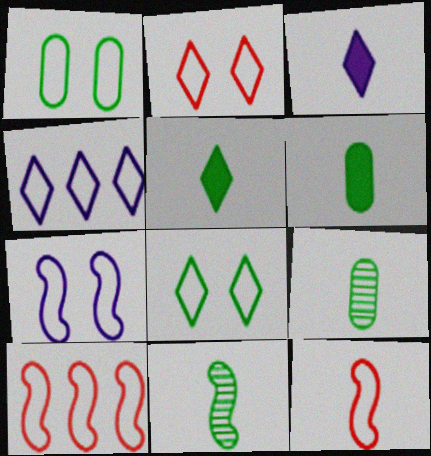[[1, 2, 7], 
[1, 4, 12], 
[3, 9, 12]]